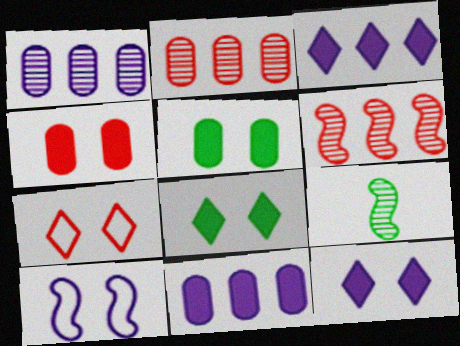[[7, 9, 11]]